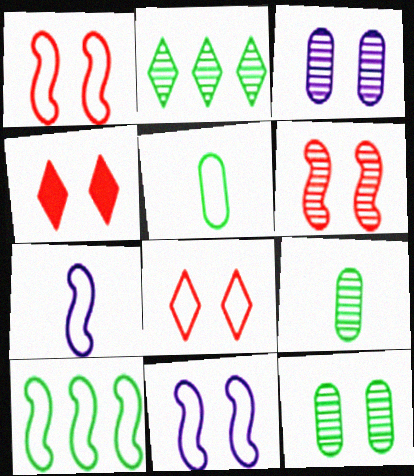[[1, 7, 10], 
[4, 11, 12]]